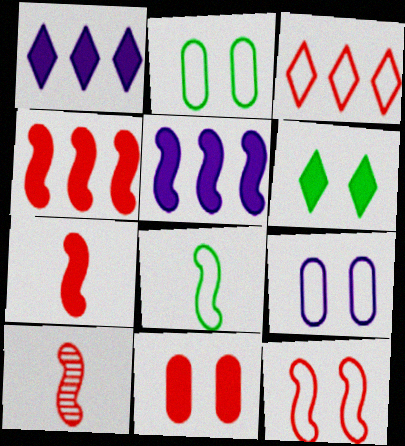[[1, 2, 10], 
[3, 8, 9], 
[3, 10, 11], 
[4, 10, 12]]